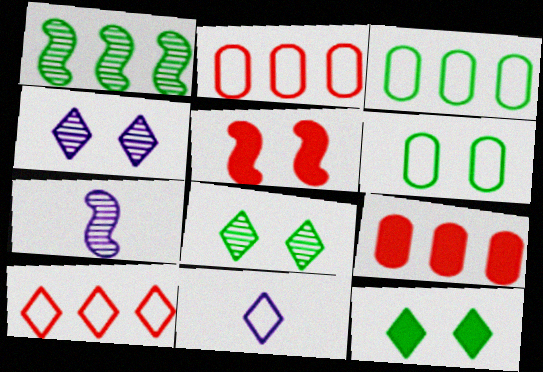[[2, 7, 12], 
[4, 5, 6]]